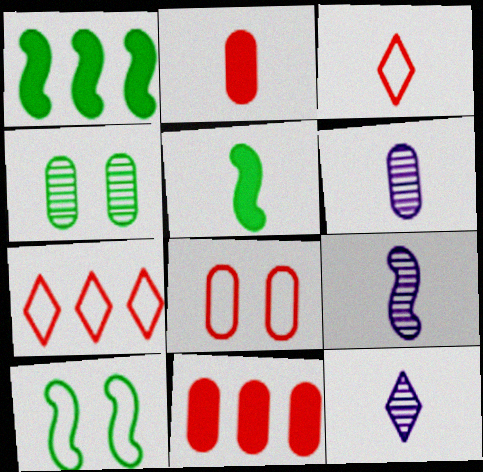[[1, 8, 12], 
[3, 5, 6], 
[6, 9, 12], 
[10, 11, 12]]